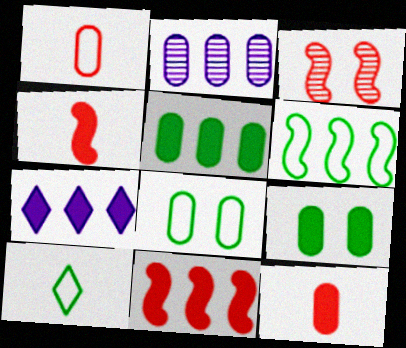[[1, 2, 9], 
[2, 8, 12], 
[4, 7, 9], 
[5, 7, 11], 
[6, 8, 10]]